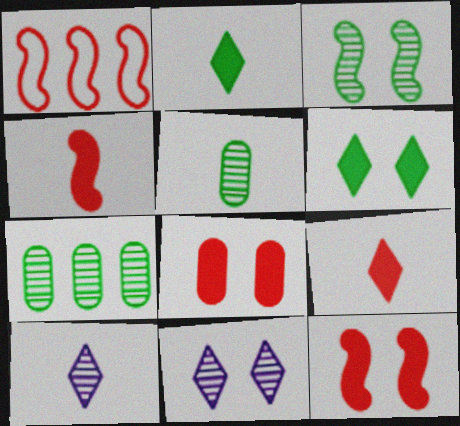[]